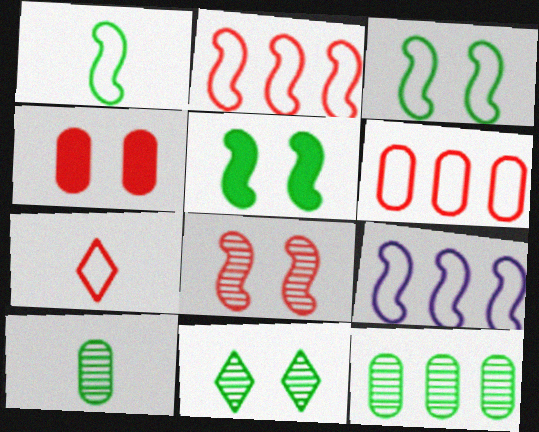[]